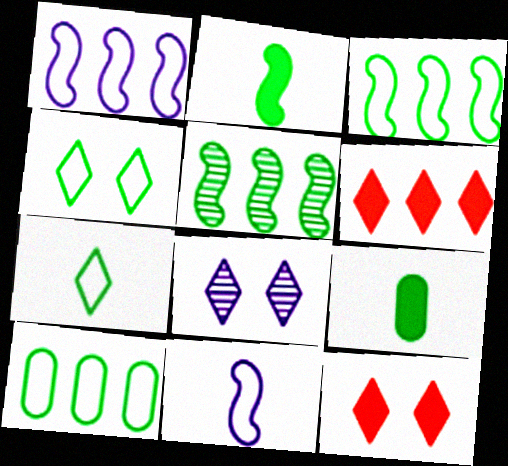[[4, 5, 9], 
[4, 8, 12], 
[6, 7, 8]]